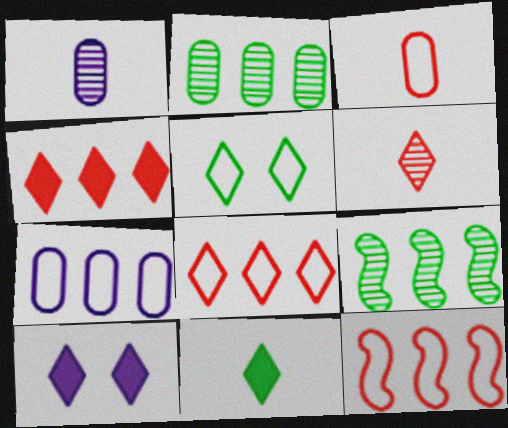[[3, 9, 10], 
[4, 7, 9], 
[4, 10, 11]]